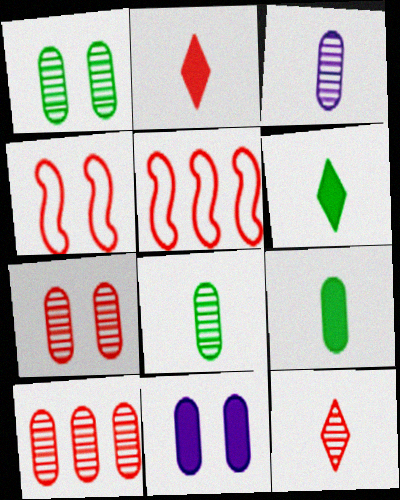[[1, 3, 10], 
[2, 4, 10], 
[2, 5, 7]]